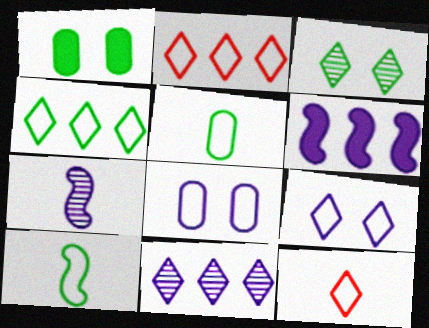[[1, 2, 7], 
[2, 8, 10], 
[4, 9, 12]]